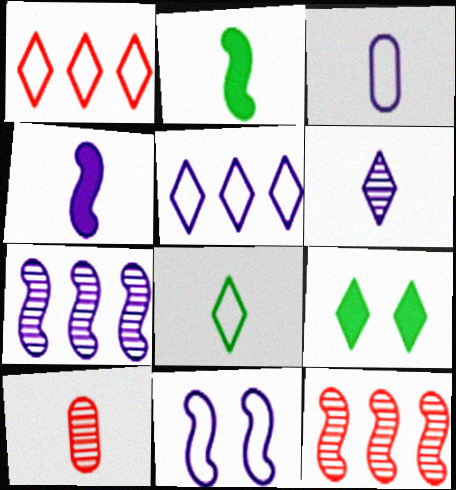[[1, 6, 9], 
[2, 11, 12], 
[3, 4, 6], 
[3, 5, 11], 
[3, 9, 12], 
[4, 7, 11], 
[4, 8, 10]]